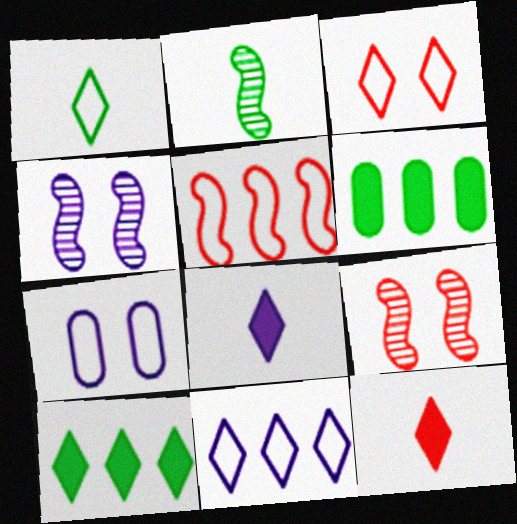[[1, 3, 11], 
[1, 5, 7]]